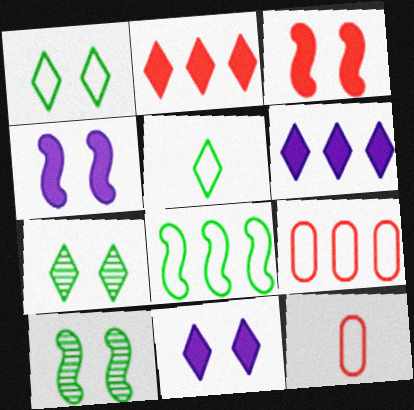[[6, 10, 12]]